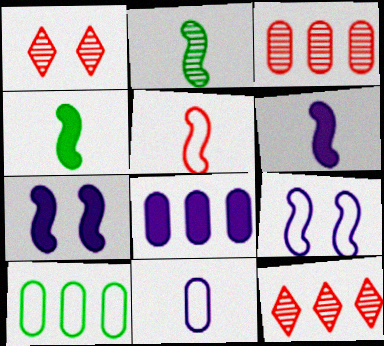[[1, 6, 10], 
[2, 5, 6], 
[3, 8, 10]]